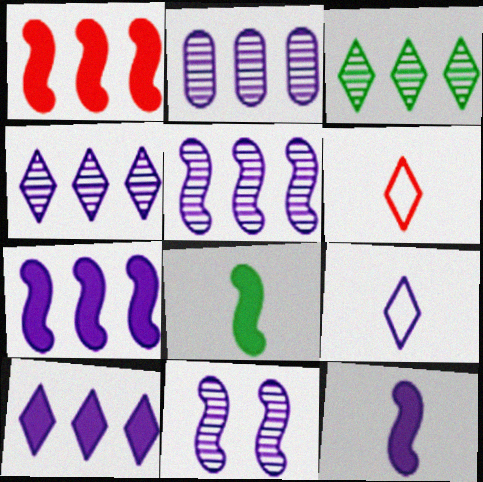[[2, 4, 5]]